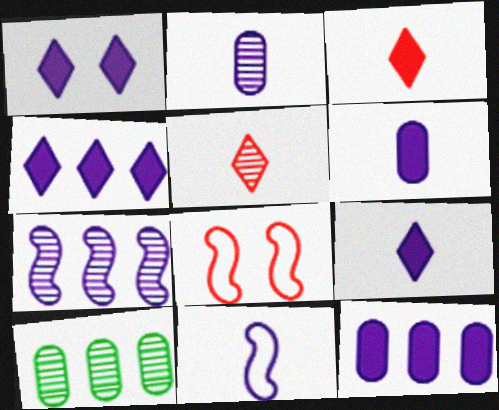[[1, 4, 9], 
[2, 9, 11], 
[8, 9, 10]]